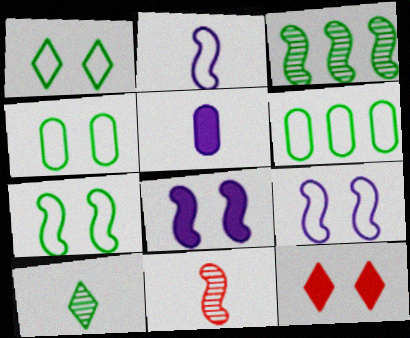[[1, 4, 7]]